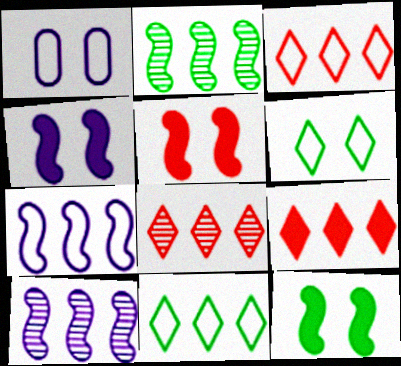[[3, 8, 9], 
[4, 5, 12]]